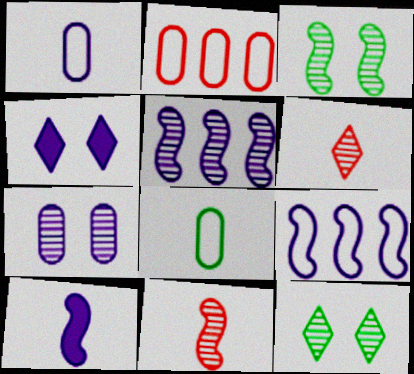[[1, 4, 5], 
[2, 10, 12], 
[3, 5, 11], 
[6, 8, 10]]